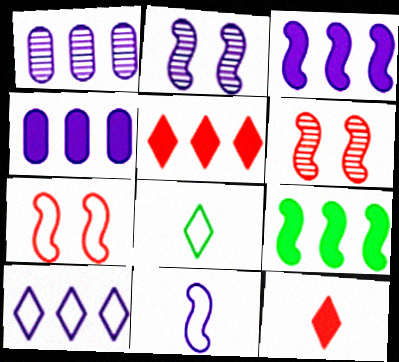[[1, 3, 10], 
[2, 3, 11], 
[4, 5, 9], 
[4, 6, 8], 
[6, 9, 11]]